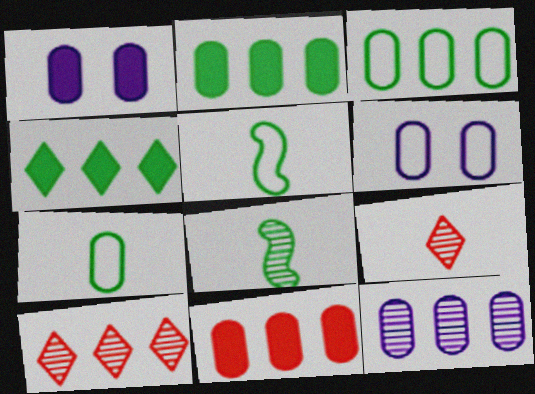[[1, 5, 10], 
[3, 11, 12]]